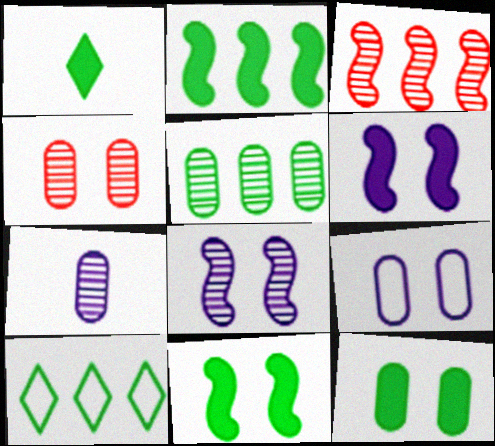[[1, 2, 12], 
[1, 3, 9], 
[2, 5, 10], 
[4, 5, 7], 
[4, 9, 12]]